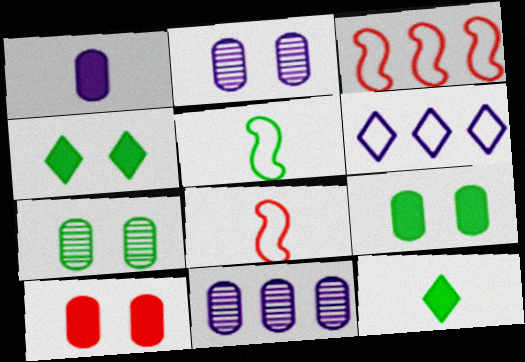[[2, 3, 12], 
[4, 8, 11]]